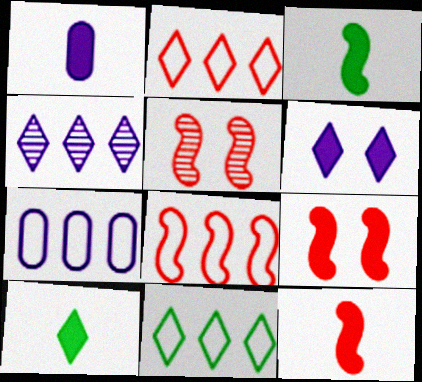[[1, 5, 11], 
[1, 10, 12], 
[5, 7, 10], 
[5, 8, 12], 
[7, 8, 11]]